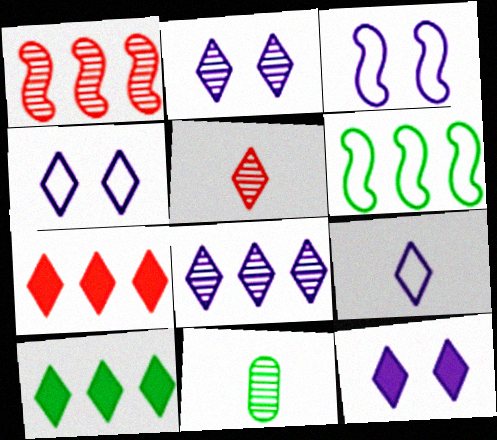[[1, 2, 11], 
[2, 4, 12], 
[3, 7, 11], 
[4, 5, 10], 
[8, 9, 12]]